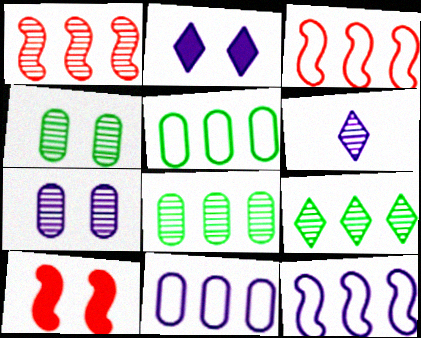[[1, 4, 6], 
[5, 6, 10]]